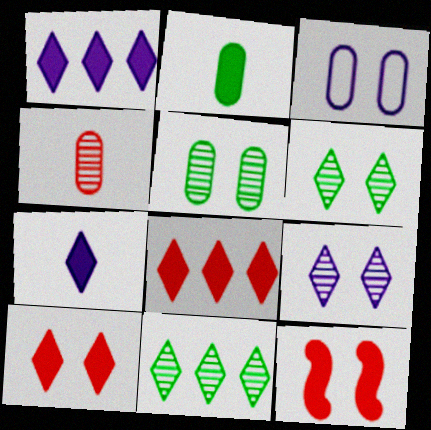[[1, 2, 12], 
[3, 6, 12]]